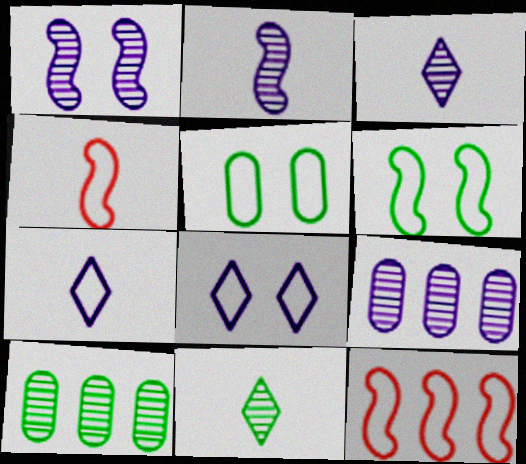[[1, 3, 9], 
[5, 7, 12]]